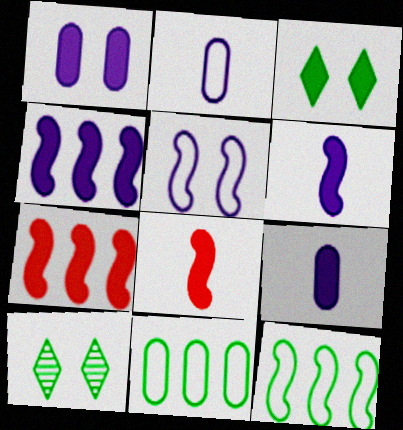[[2, 7, 10], 
[3, 7, 9]]